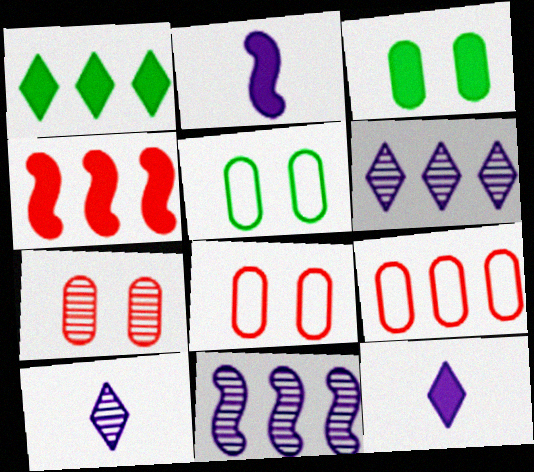[[1, 9, 11], 
[3, 4, 12], 
[4, 5, 10]]